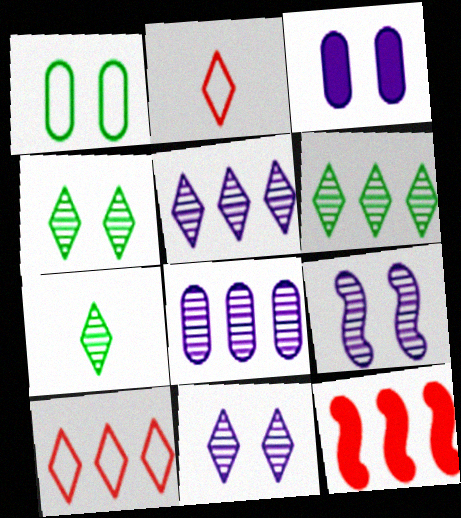[[4, 6, 7]]